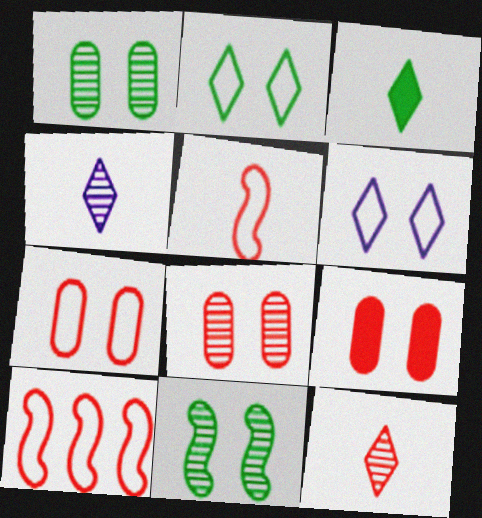[[6, 9, 11], 
[7, 8, 9], 
[9, 10, 12]]